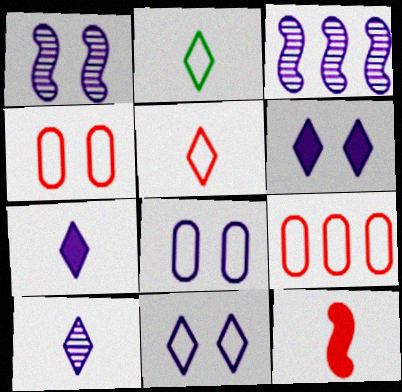[[1, 6, 8], 
[3, 7, 8]]